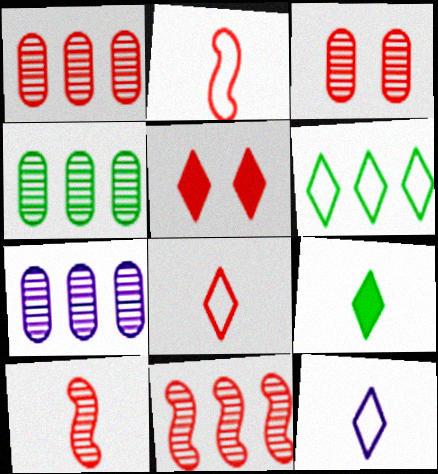[[1, 2, 5], 
[1, 4, 7]]